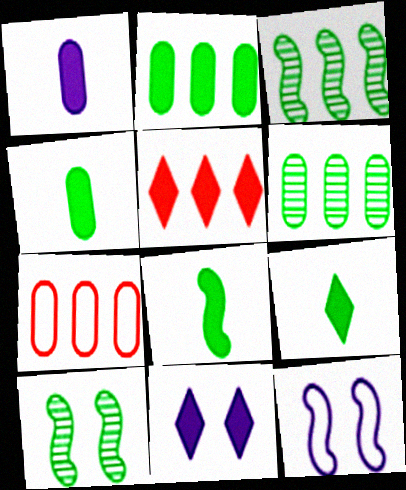[[4, 8, 9], 
[5, 9, 11]]